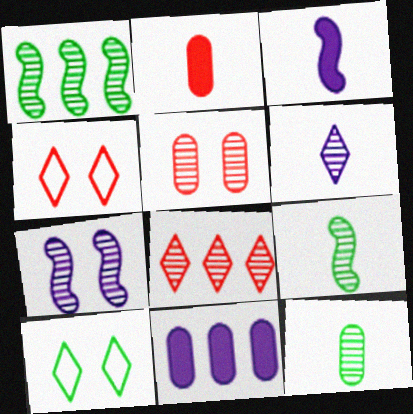[[1, 5, 6], 
[4, 9, 11], 
[7, 8, 12]]